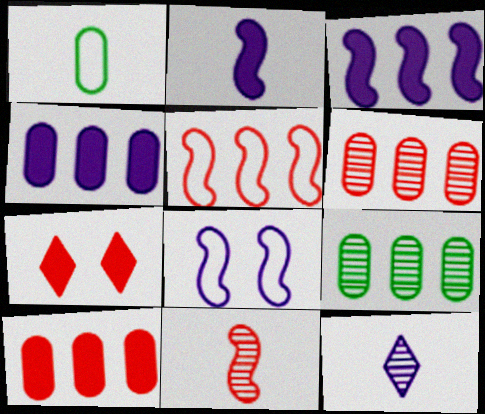[[4, 8, 12]]